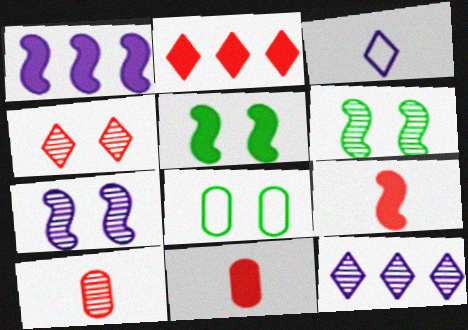[[1, 5, 9], 
[6, 10, 12], 
[8, 9, 12]]